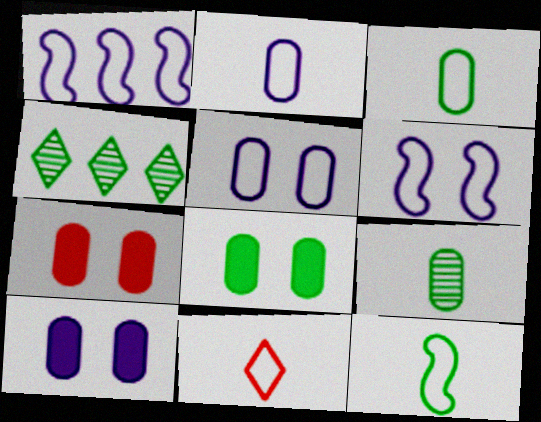[[2, 11, 12], 
[4, 8, 12], 
[7, 8, 10]]